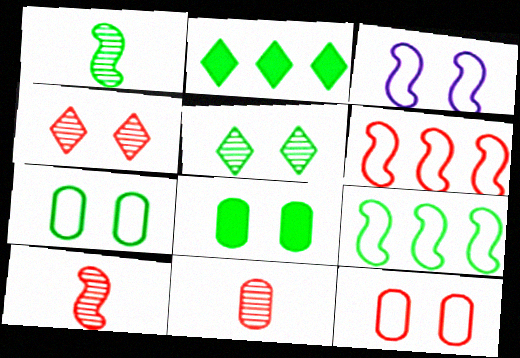[[1, 2, 7], 
[2, 3, 11], 
[3, 4, 8]]